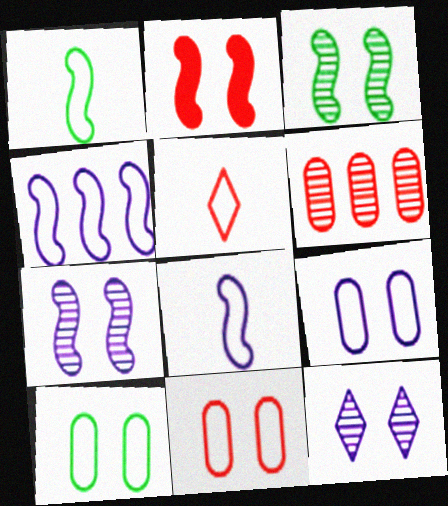[[2, 5, 6], 
[2, 10, 12], 
[4, 5, 10], 
[9, 10, 11]]